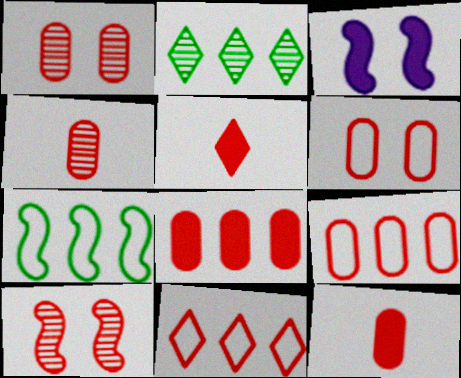[[1, 9, 12], 
[4, 6, 8], 
[5, 9, 10], 
[10, 11, 12]]